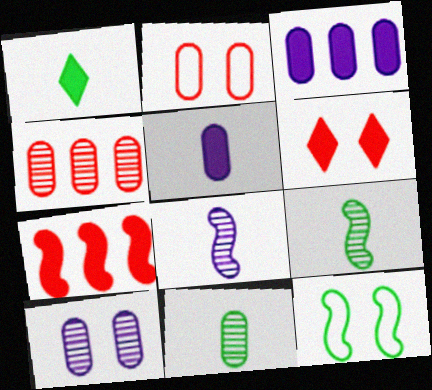[[2, 3, 11], 
[4, 10, 11], 
[6, 10, 12], 
[7, 8, 12]]